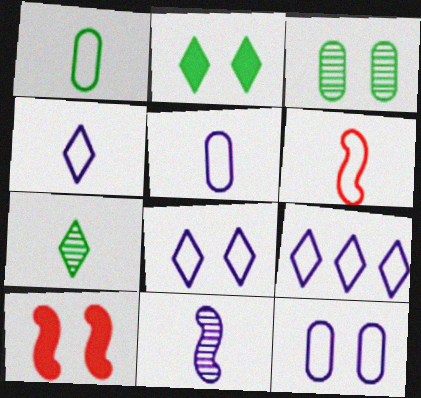[[1, 4, 6], 
[3, 8, 10], 
[4, 8, 9]]